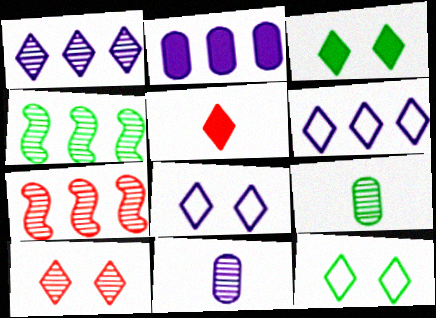[[1, 5, 12], 
[3, 8, 10], 
[4, 10, 11]]